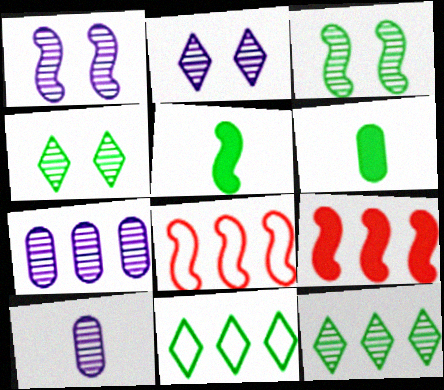[[1, 5, 8], 
[2, 6, 8], 
[3, 6, 11], 
[7, 9, 11]]